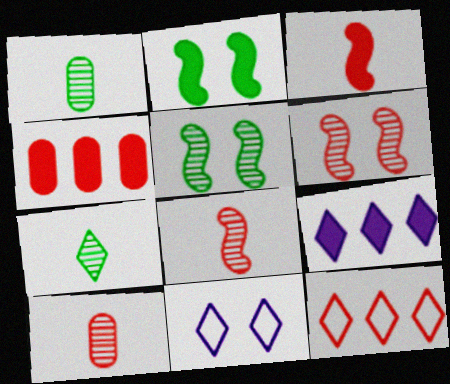[]